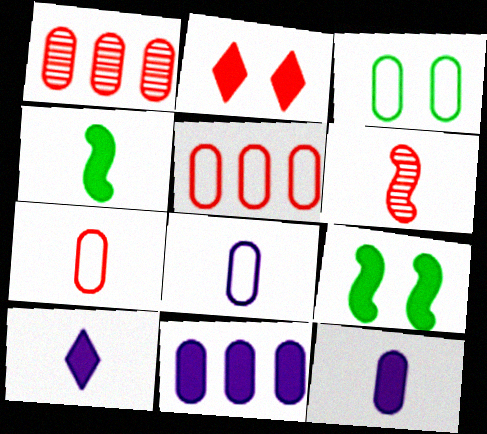[[1, 3, 12], 
[2, 4, 11], 
[2, 5, 6], 
[3, 5, 8]]